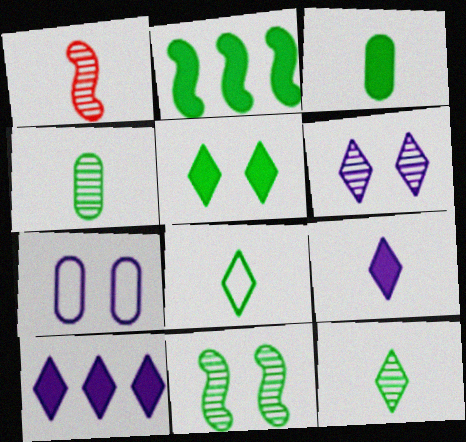[[2, 3, 5]]